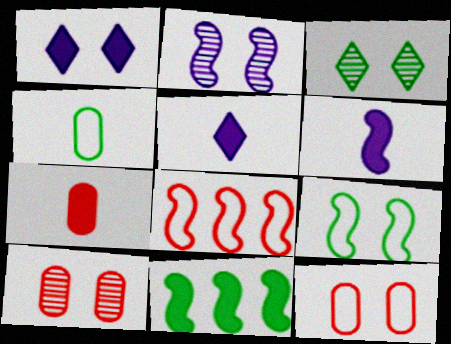[[1, 7, 11], 
[1, 9, 10], 
[2, 3, 10], 
[3, 4, 11]]